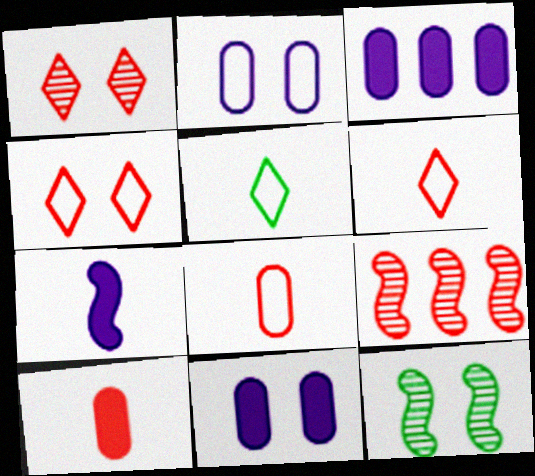[[3, 6, 12], 
[4, 9, 10], 
[4, 11, 12], 
[5, 9, 11]]